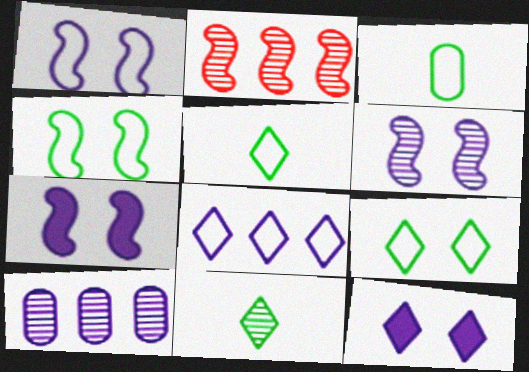[[1, 6, 7], 
[2, 3, 12]]